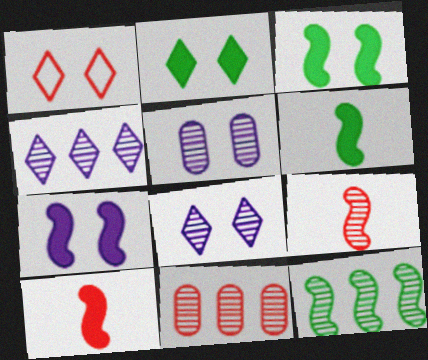[[1, 2, 8], 
[1, 3, 5], 
[1, 10, 11], 
[4, 11, 12]]